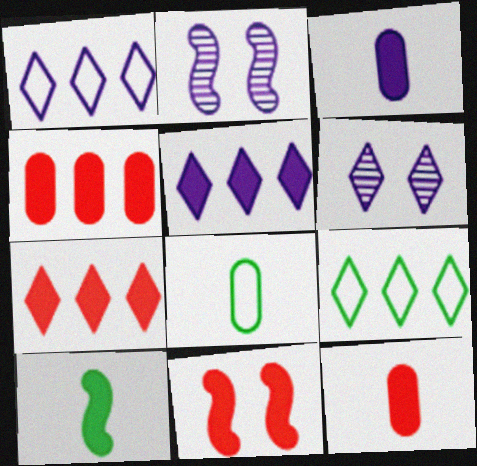[[1, 2, 3], 
[2, 7, 8], 
[2, 9, 12], 
[7, 11, 12]]